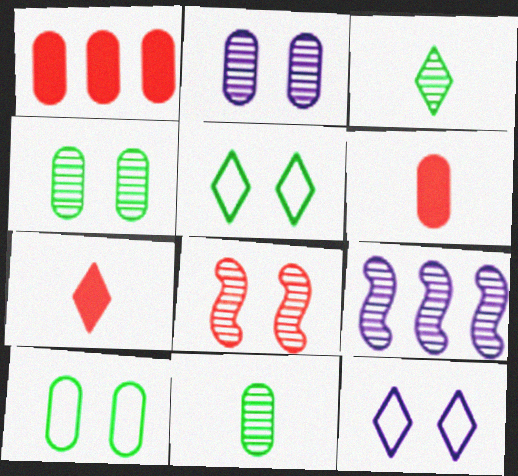[[5, 6, 9], 
[7, 9, 10]]